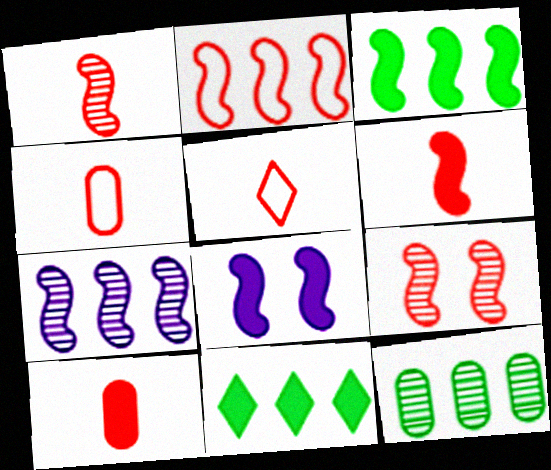[[1, 5, 10], 
[2, 3, 7], 
[2, 6, 9], 
[3, 6, 8], 
[5, 8, 12], 
[8, 10, 11]]